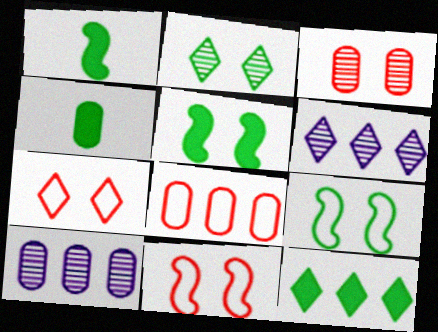[[1, 7, 10], 
[4, 5, 12], 
[4, 6, 11]]